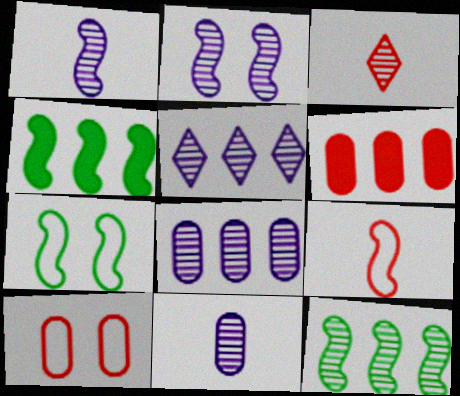[[2, 4, 9], 
[2, 5, 11]]